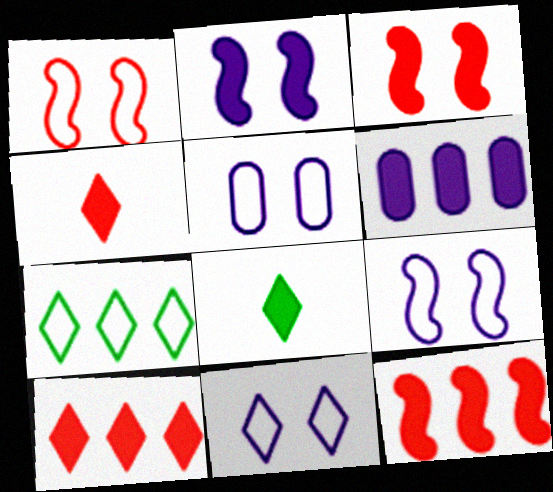[[3, 6, 8], 
[5, 9, 11]]